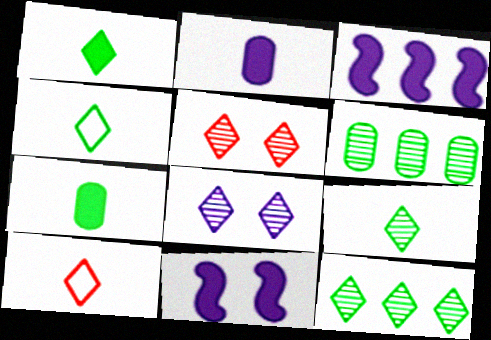[[1, 4, 9], 
[6, 10, 11]]